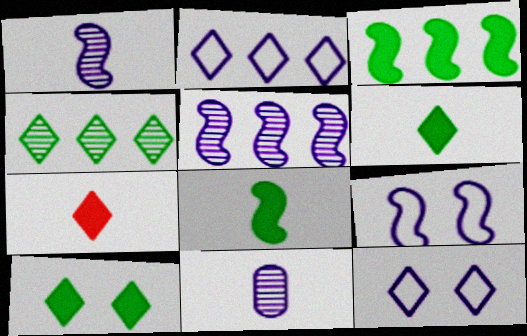[[4, 7, 12]]